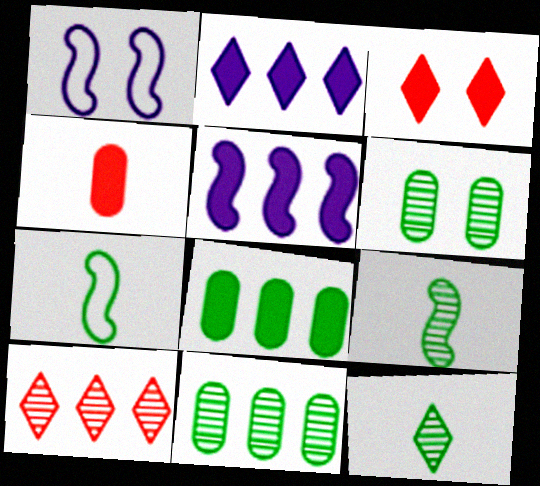[[1, 3, 6]]